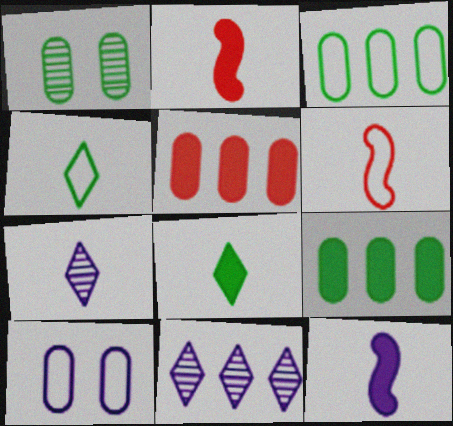[[10, 11, 12]]